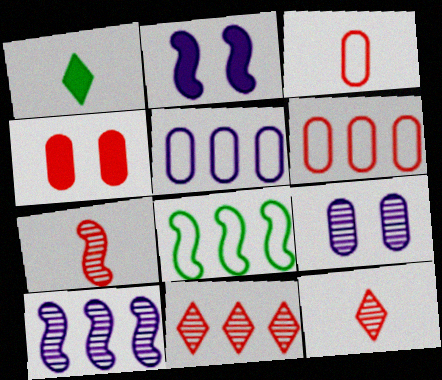[[2, 7, 8]]